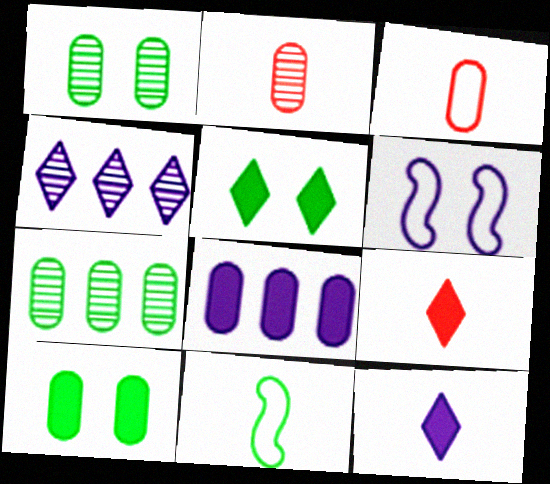[[1, 3, 8], 
[2, 11, 12], 
[5, 7, 11], 
[6, 7, 9]]